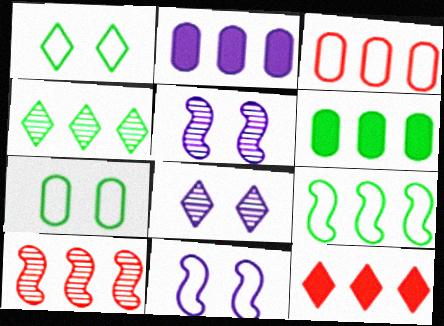[[3, 10, 12], 
[4, 6, 9]]